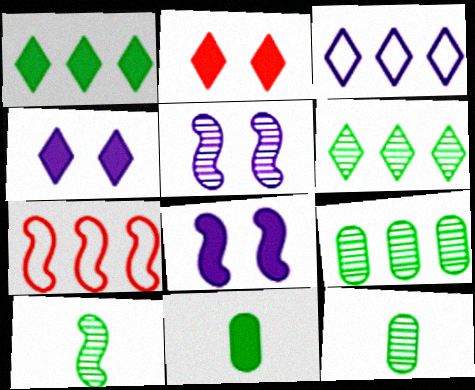[[4, 7, 12], 
[7, 8, 10]]